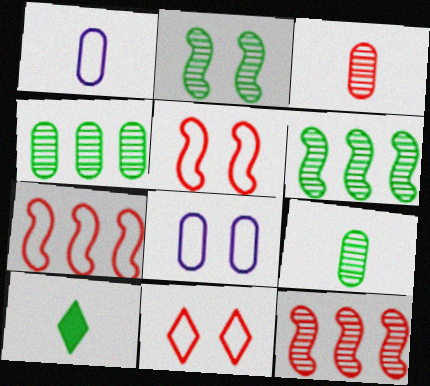[[8, 10, 12]]